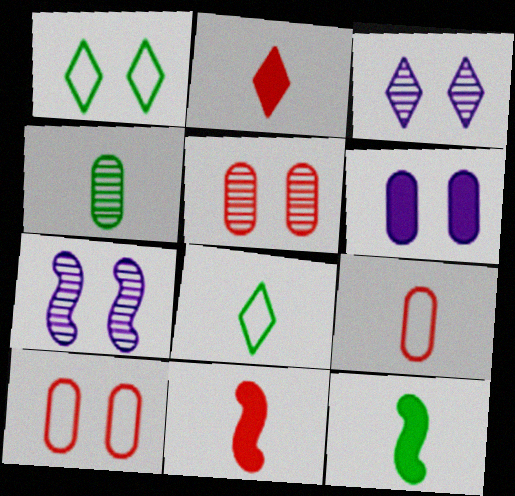[[4, 8, 12]]